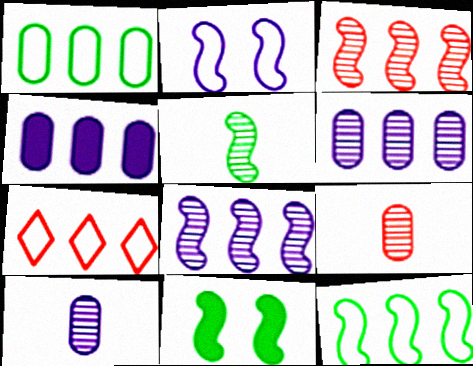[[5, 11, 12], 
[7, 10, 11]]